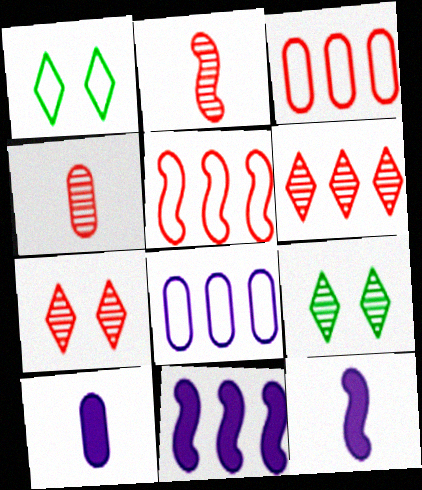[[1, 4, 11], 
[3, 9, 12], 
[5, 9, 10]]